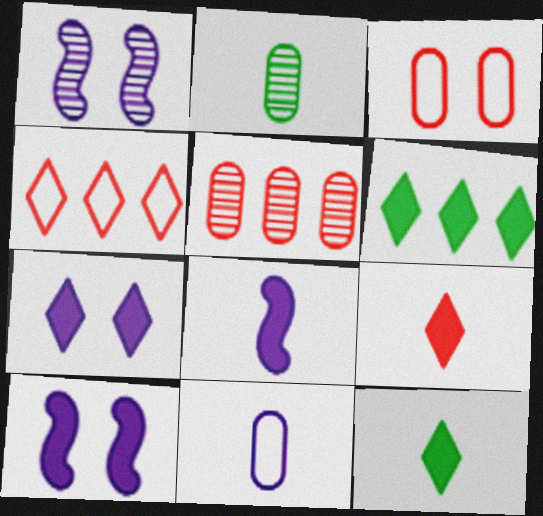[[2, 4, 10], 
[6, 7, 9]]